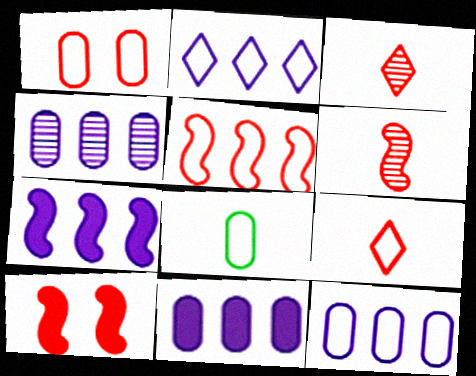[[1, 5, 9], 
[1, 8, 12], 
[2, 4, 7], 
[4, 11, 12], 
[5, 6, 10]]